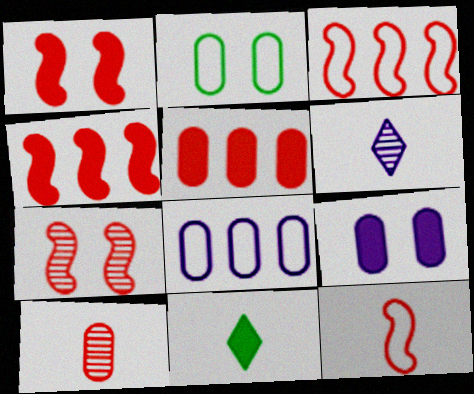[[2, 4, 6], 
[4, 7, 12], 
[4, 9, 11], 
[7, 8, 11]]